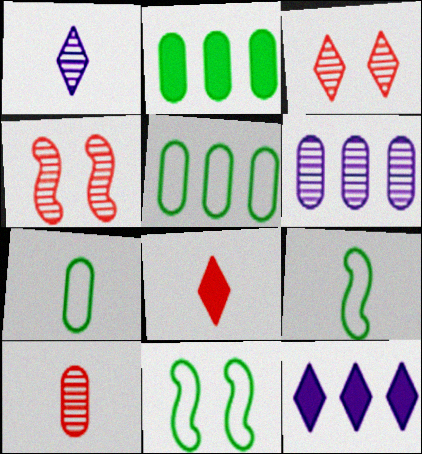[[4, 7, 12], 
[6, 8, 11], 
[10, 11, 12]]